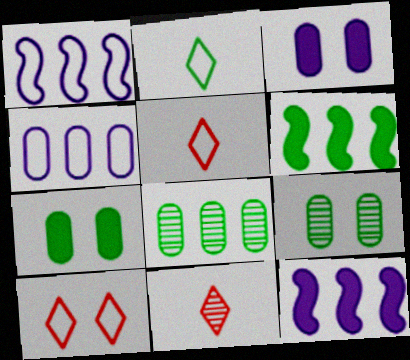[[1, 7, 11], 
[2, 6, 9], 
[5, 9, 12]]